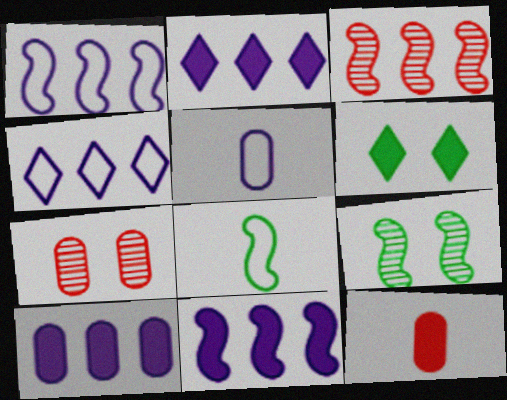[[2, 7, 8], 
[2, 10, 11], 
[3, 5, 6], 
[4, 9, 12], 
[6, 11, 12]]